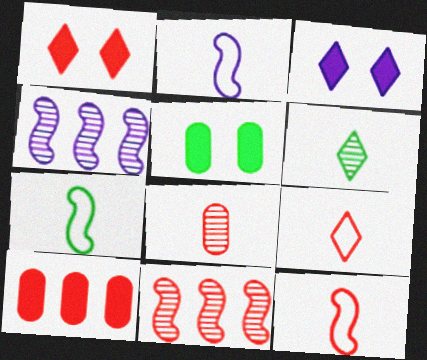[[2, 7, 12], 
[4, 5, 9]]